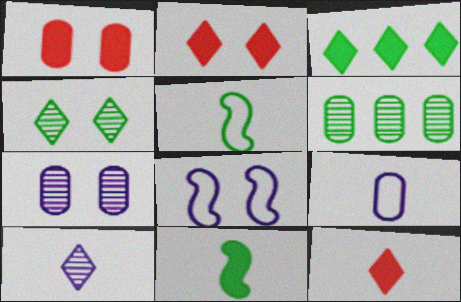[[1, 4, 8], 
[1, 6, 9], 
[6, 8, 12]]